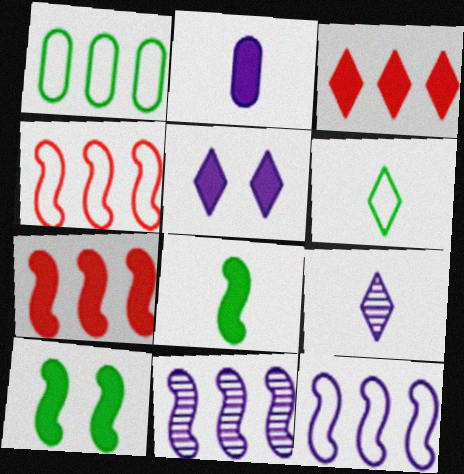[[1, 3, 11], 
[2, 3, 10]]